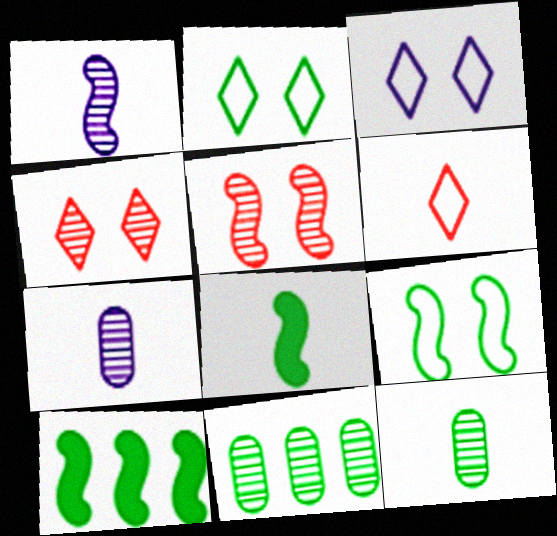[[1, 4, 11], 
[2, 8, 11], 
[2, 10, 12], 
[6, 7, 8]]